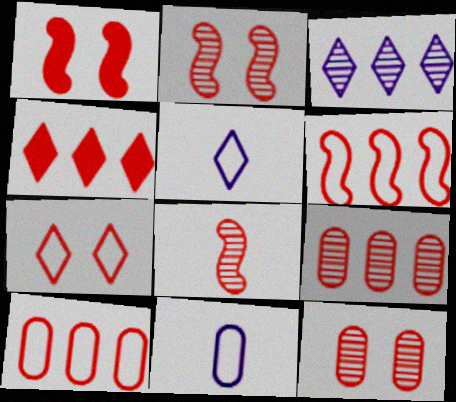[[1, 6, 8], 
[1, 7, 12], 
[4, 6, 9]]